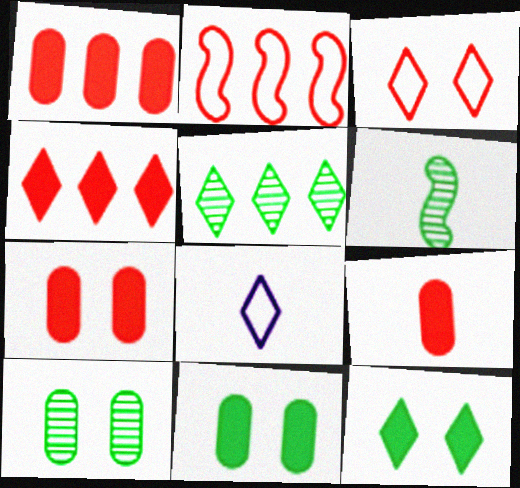[[1, 7, 9], 
[5, 6, 10], 
[6, 8, 9]]